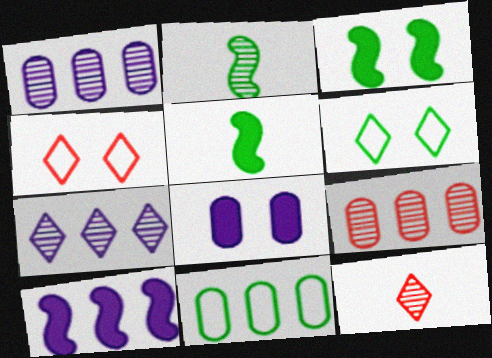[[1, 4, 5]]